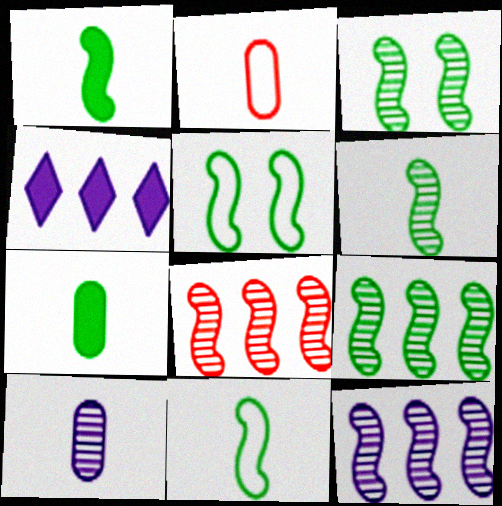[[1, 5, 9], 
[1, 6, 11], 
[2, 3, 4], 
[2, 7, 10], 
[3, 6, 9], 
[8, 9, 12]]